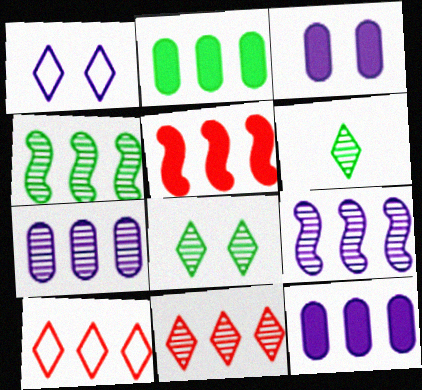[[2, 9, 10], 
[4, 7, 11], 
[4, 10, 12]]